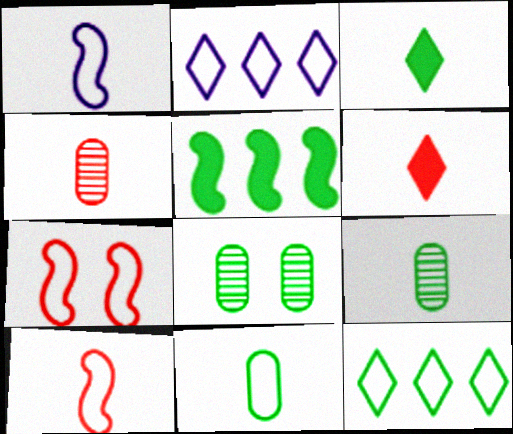[[1, 3, 4], 
[1, 6, 9], 
[2, 7, 11], 
[4, 6, 10]]